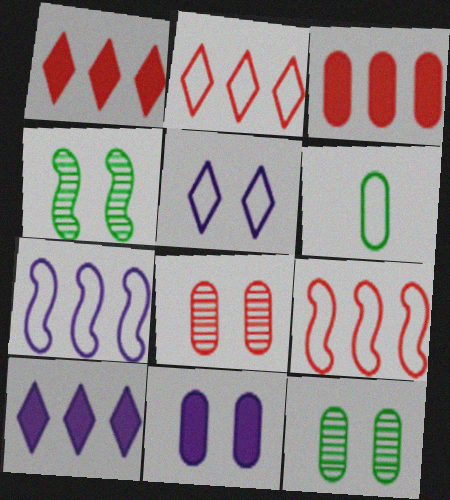[[5, 6, 9]]